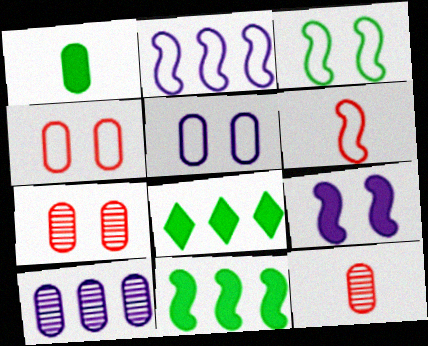[[1, 4, 10], 
[2, 3, 6]]